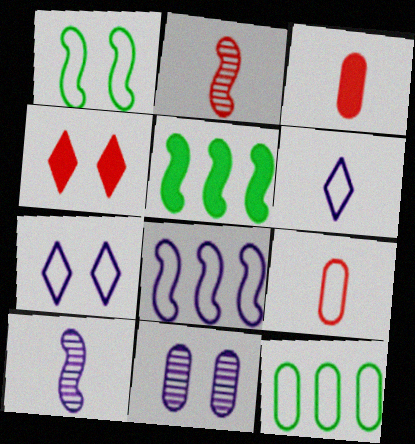[[1, 4, 11], 
[3, 11, 12], 
[4, 10, 12]]